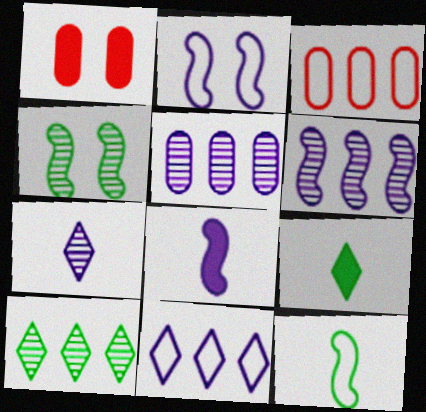[[2, 6, 8]]